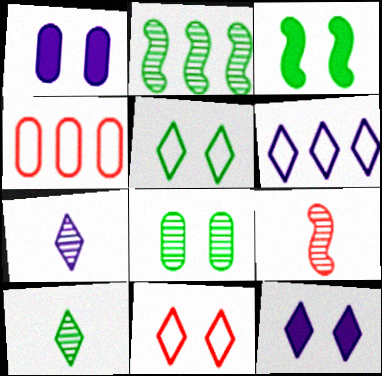[[2, 8, 10], 
[3, 4, 7], 
[3, 5, 8], 
[6, 7, 12]]